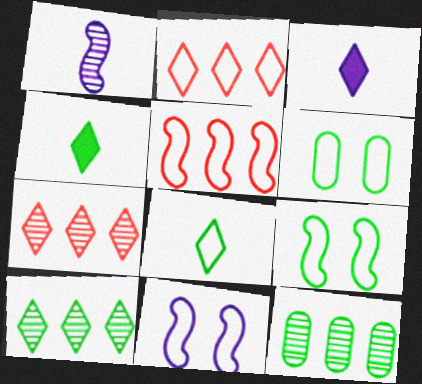[[4, 9, 12]]